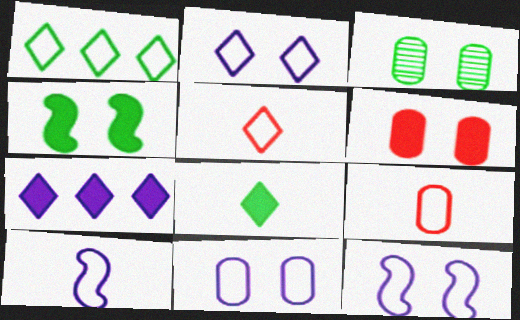[[1, 2, 5], 
[1, 9, 12], 
[2, 11, 12], 
[3, 6, 11]]